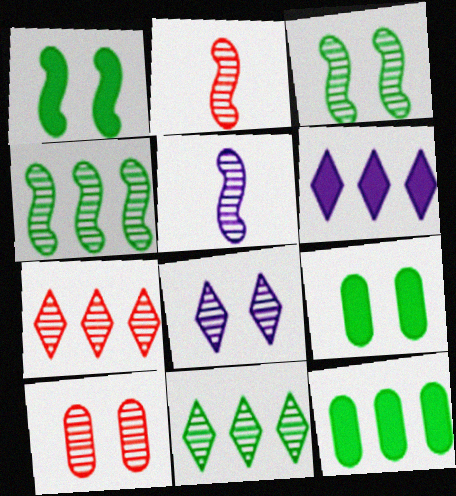[[2, 7, 10], 
[3, 8, 10], 
[5, 10, 11]]